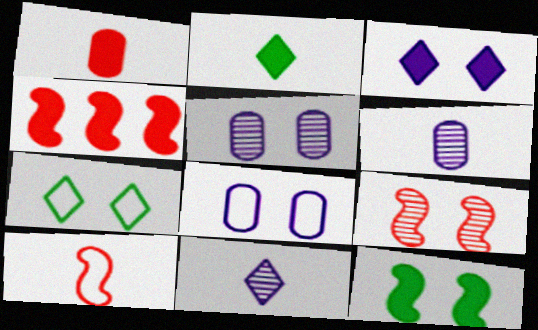[[2, 6, 10], 
[4, 6, 7], 
[4, 9, 10]]